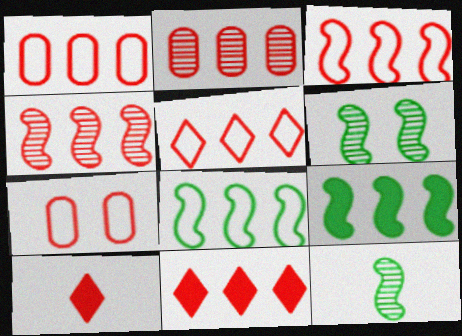[[1, 3, 5], 
[1, 4, 11], 
[2, 3, 11], 
[4, 7, 10]]